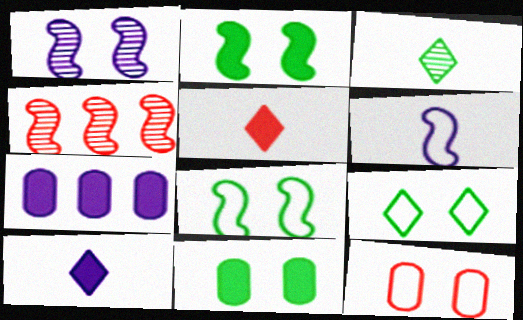[[2, 4, 6], 
[2, 5, 7], 
[4, 5, 12]]